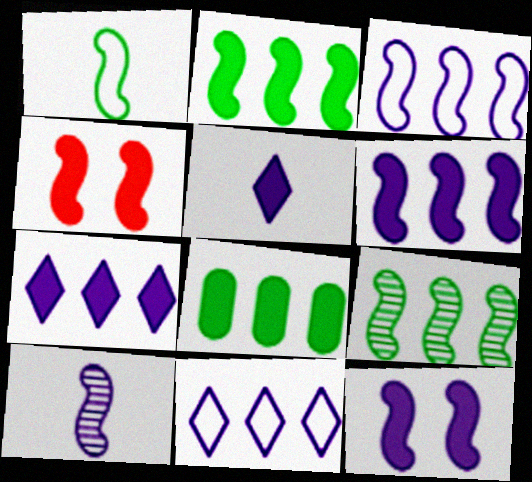[[3, 10, 12], 
[4, 5, 8]]